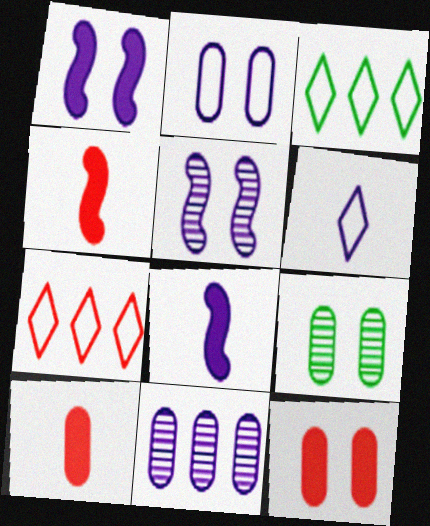[[1, 6, 11], 
[2, 9, 12], 
[3, 5, 10], 
[7, 8, 9]]